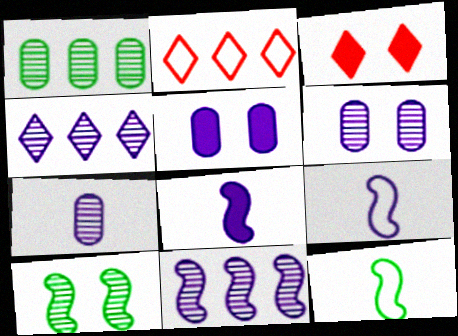[[1, 3, 9], 
[4, 5, 9]]